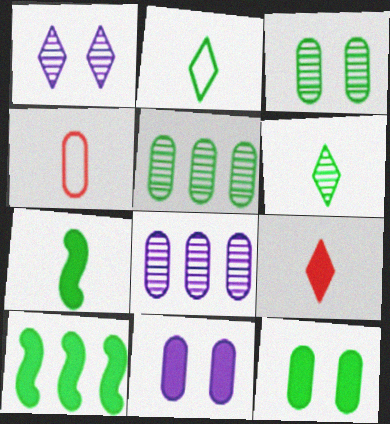[[1, 4, 10], 
[2, 3, 10], 
[4, 5, 11], 
[4, 8, 12], 
[9, 10, 11]]